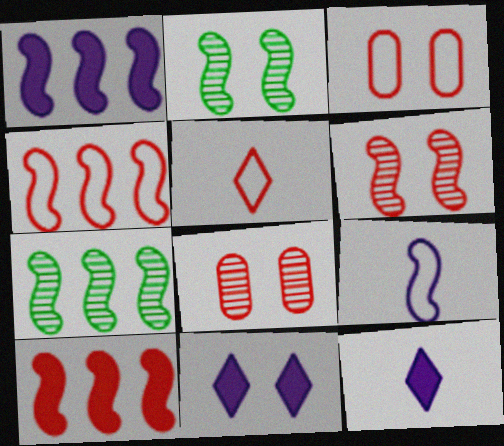[[1, 4, 7], 
[2, 3, 11], 
[2, 9, 10], 
[3, 4, 5], 
[3, 7, 12], 
[5, 8, 10]]